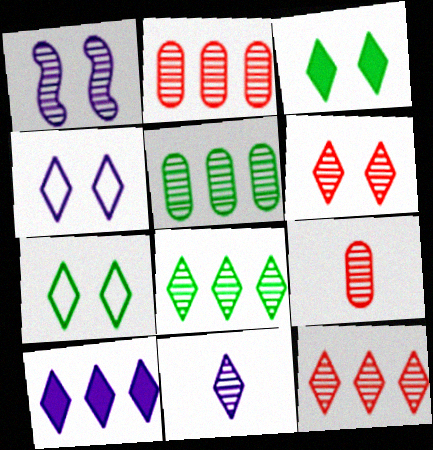[[1, 8, 9], 
[3, 4, 6], 
[4, 10, 11], 
[6, 8, 11]]